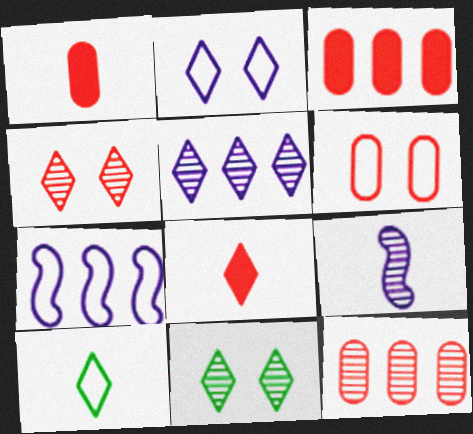[[1, 6, 12], 
[1, 7, 11], 
[1, 9, 10], 
[6, 7, 10], 
[9, 11, 12]]